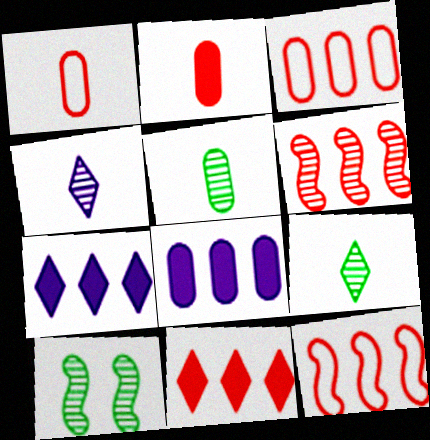[[1, 7, 10], 
[3, 6, 11]]